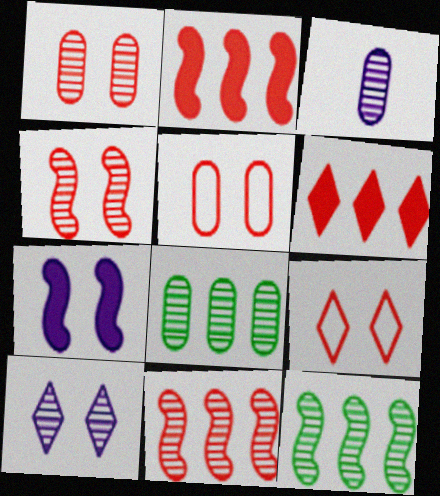[[1, 3, 8]]